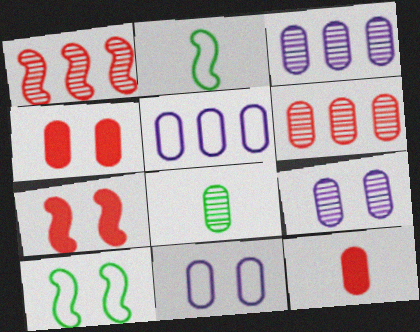[[4, 5, 8], 
[6, 8, 9]]